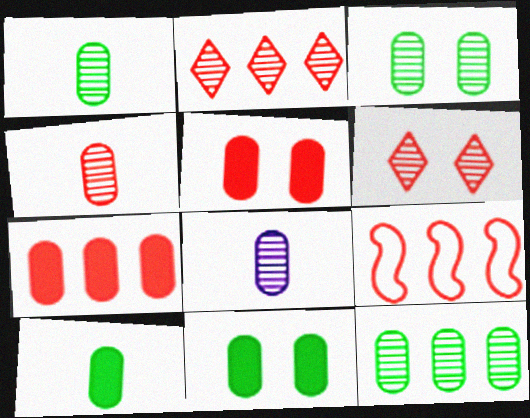[[1, 3, 12], 
[1, 4, 8], 
[2, 7, 9]]